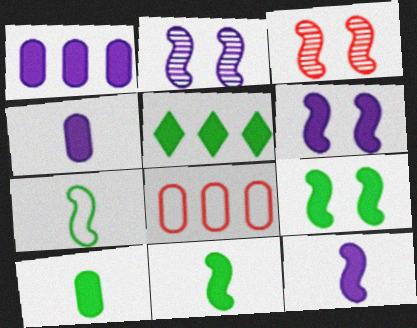[[5, 9, 10]]